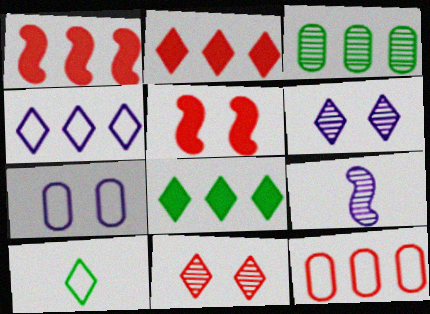[[1, 3, 4], 
[2, 6, 10], 
[3, 9, 11]]